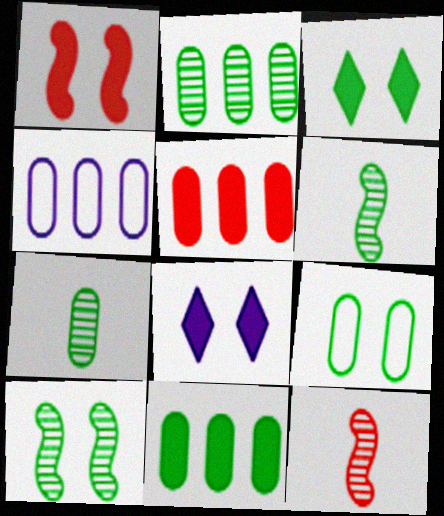[[2, 4, 5], 
[3, 4, 12], 
[3, 9, 10], 
[7, 9, 11]]